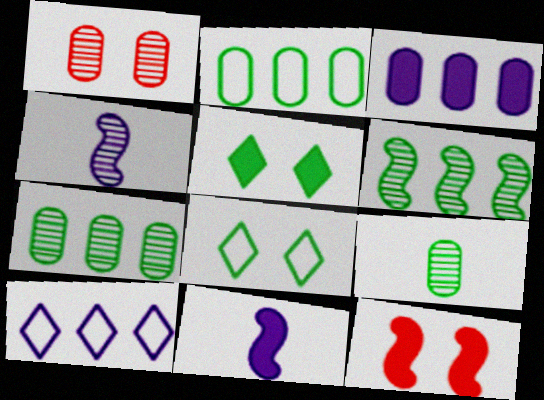[[9, 10, 12]]